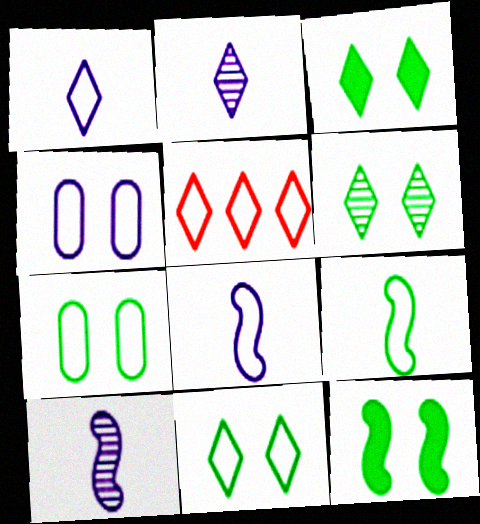[[1, 5, 11], 
[2, 3, 5], 
[3, 6, 11], 
[4, 5, 9], 
[5, 7, 8], 
[6, 7, 12]]